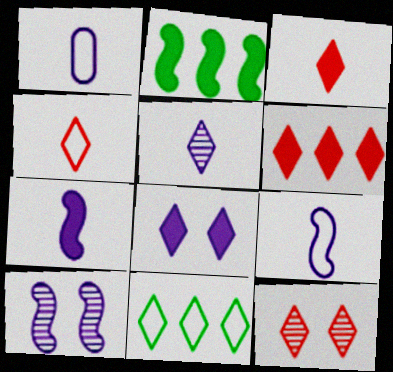[[1, 2, 12], 
[1, 5, 7], 
[4, 6, 12]]